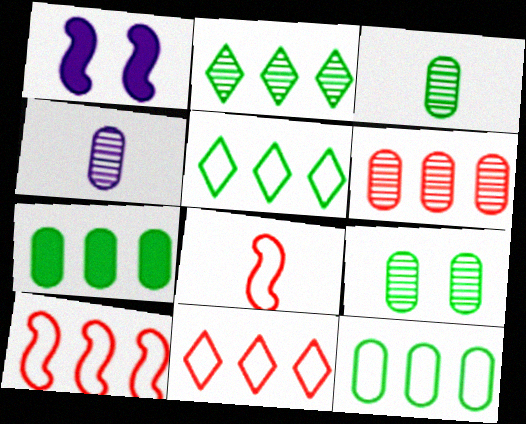[[1, 3, 11], 
[4, 6, 9]]